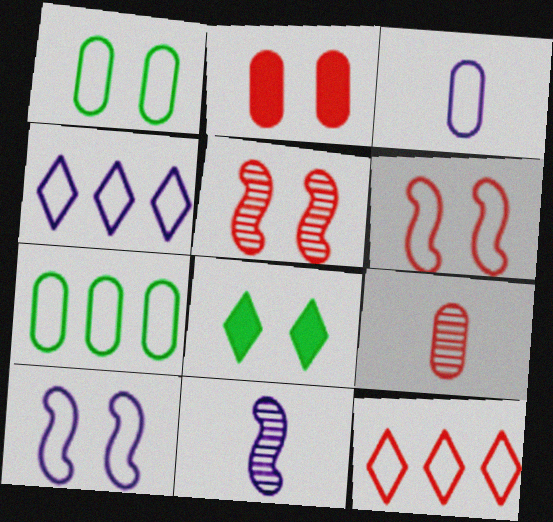[[3, 4, 10]]